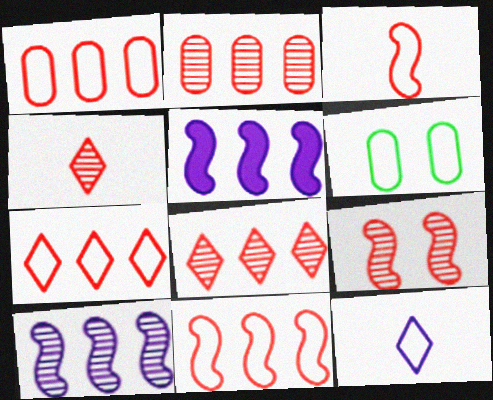[[1, 7, 11], 
[2, 4, 9], 
[4, 5, 6], 
[6, 11, 12]]